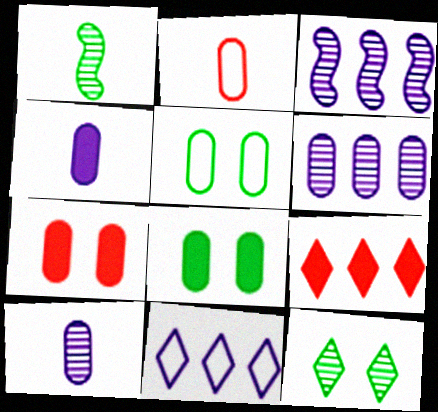[[1, 7, 11], 
[2, 6, 8]]